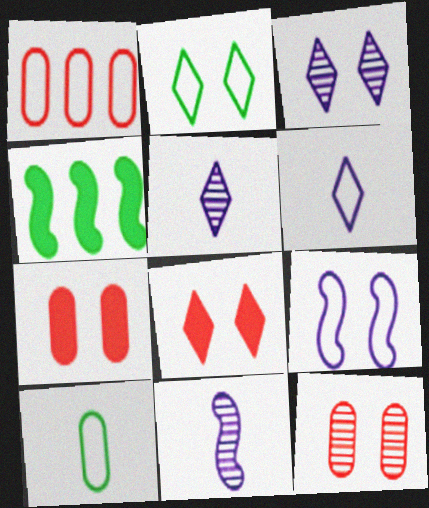[[2, 3, 8], 
[4, 6, 12]]